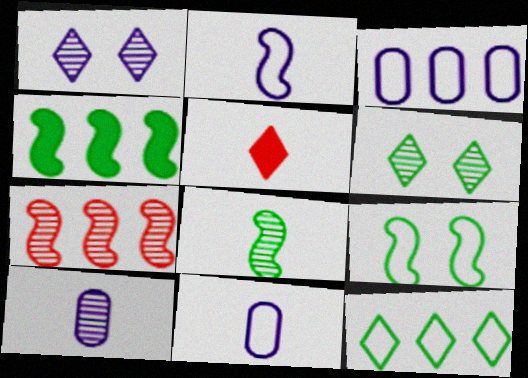[[1, 5, 12], 
[4, 8, 9], 
[5, 8, 11], 
[6, 7, 10]]